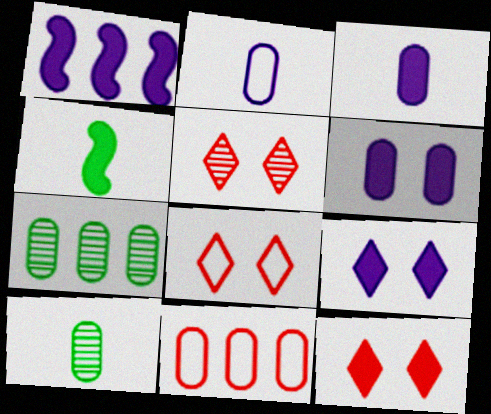[[1, 3, 9], 
[1, 8, 10], 
[5, 8, 12], 
[6, 10, 11]]